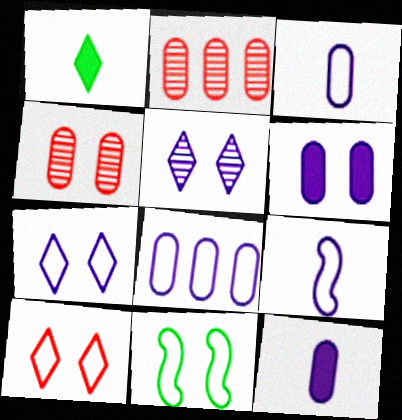[[7, 8, 9]]